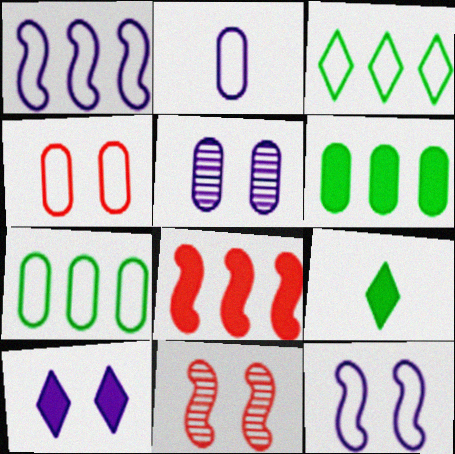[[2, 4, 7], 
[5, 10, 12]]